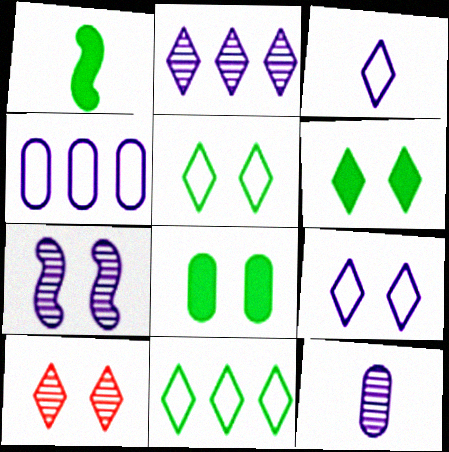[[1, 4, 10], 
[2, 7, 12], 
[6, 9, 10]]